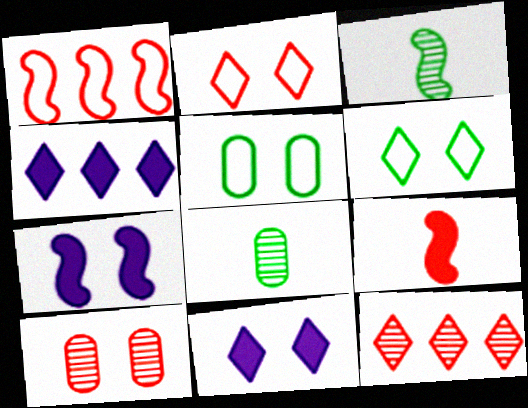[[1, 3, 7], 
[1, 8, 11], 
[6, 7, 10]]